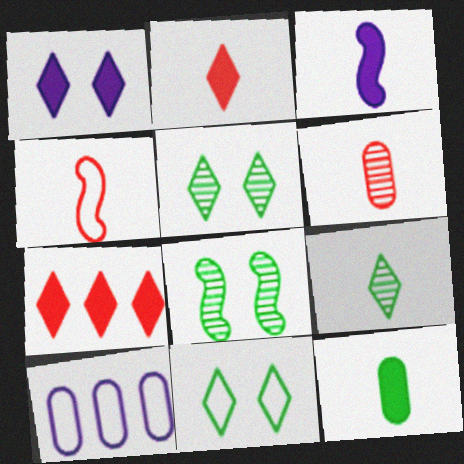[[2, 3, 12], 
[2, 4, 6], 
[2, 8, 10], 
[4, 10, 11]]